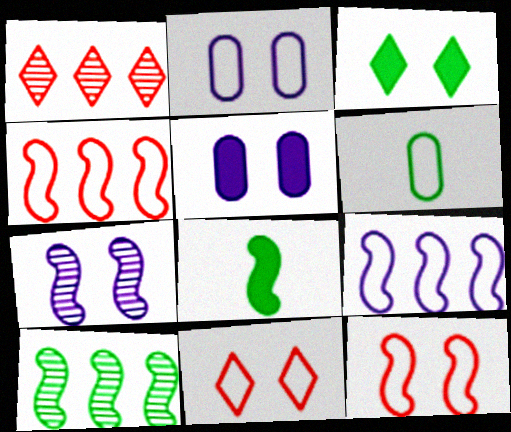[[1, 2, 8], 
[3, 6, 10], 
[4, 7, 8], 
[6, 9, 11]]